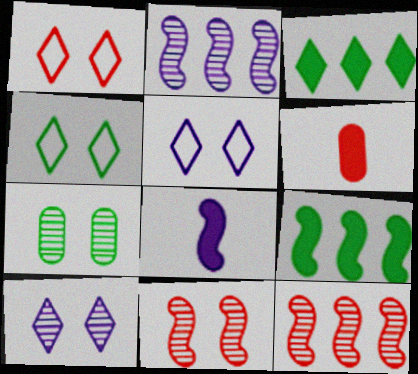[[1, 4, 5], 
[1, 6, 12], 
[2, 4, 6], 
[7, 10, 11]]